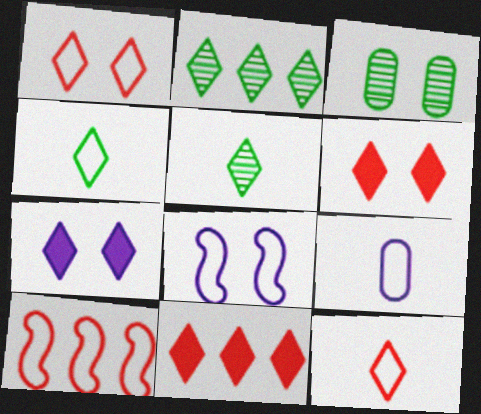[[2, 7, 12], 
[3, 6, 8]]